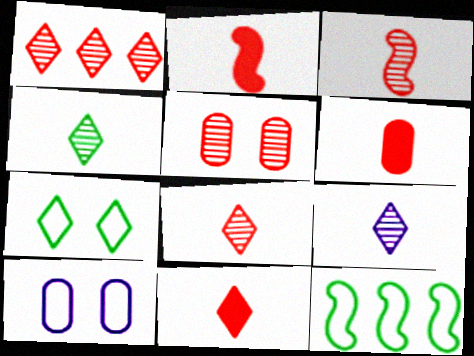[[1, 3, 5], 
[2, 6, 11], 
[4, 8, 9]]